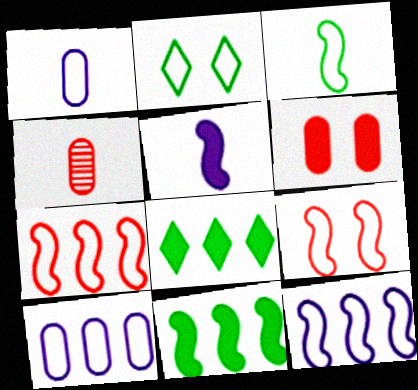[[1, 2, 7], 
[3, 9, 12], 
[5, 6, 8]]